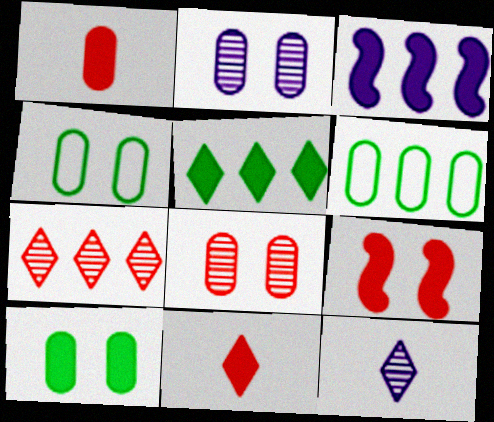[[1, 2, 6], 
[3, 6, 7], 
[3, 10, 11], 
[6, 9, 12]]